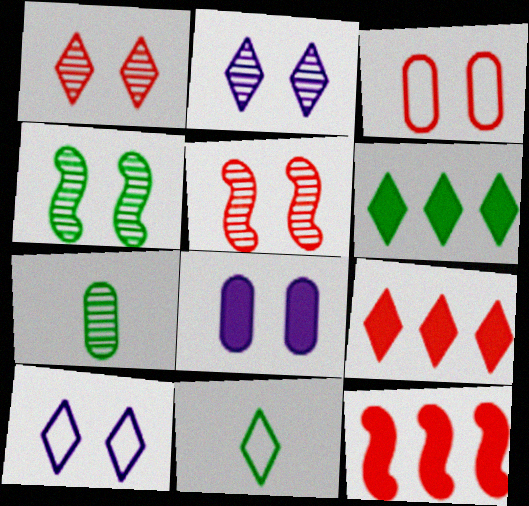[[2, 9, 11], 
[7, 10, 12]]